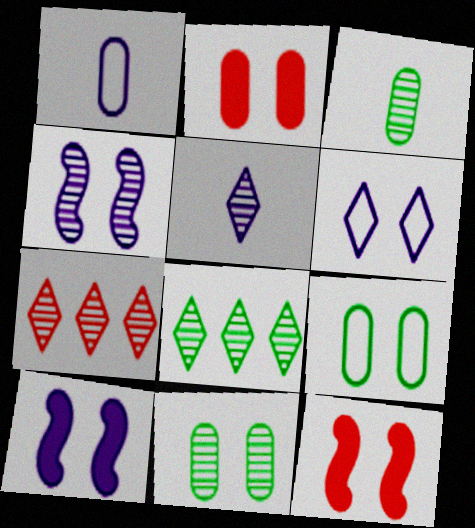[[1, 8, 12], 
[3, 4, 7], 
[6, 11, 12]]